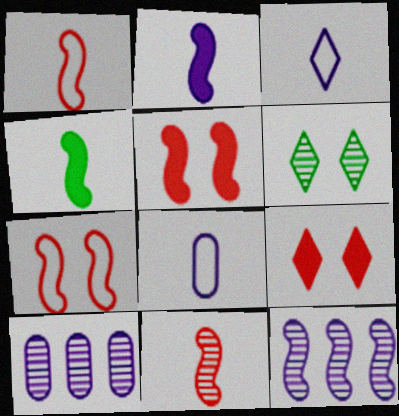[[4, 7, 12], 
[6, 10, 11]]